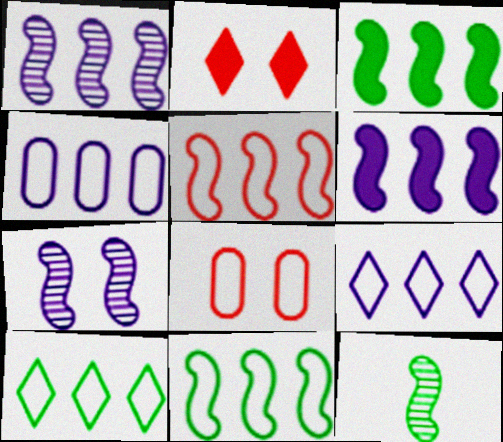[[1, 3, 5], 
[2, 4, 12], 
[4, 5, 10]]